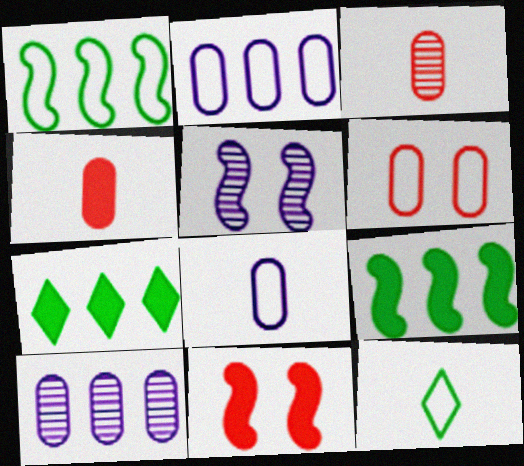[[10, 11, 12]]